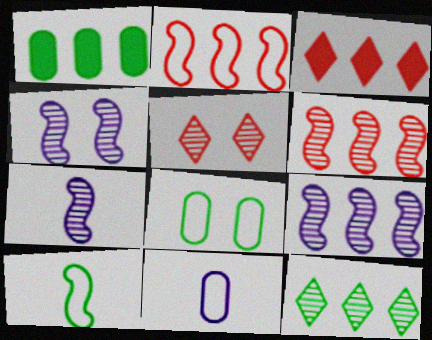[[3, 7, 8], 
[4, 7, 9]]